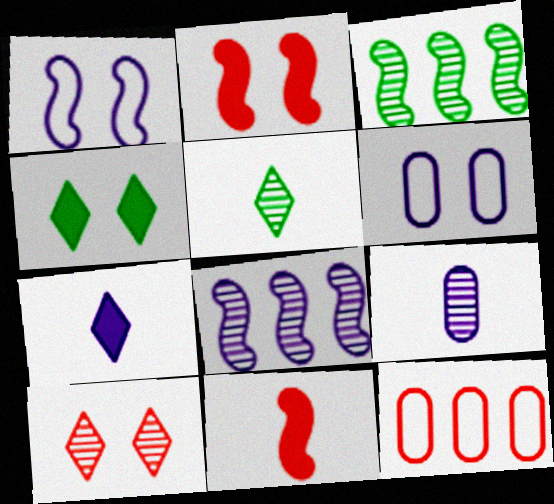[[1, 3, 11], 
[3, 9, 10], 
[6, 7, 8], 
[10, 11, 12]]